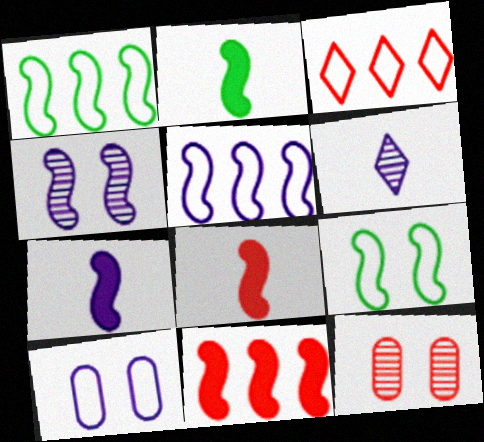[[1, 4, 8], 
[2, 7, 8], 
[3, 8, 12], 
[4, 5, 7]]